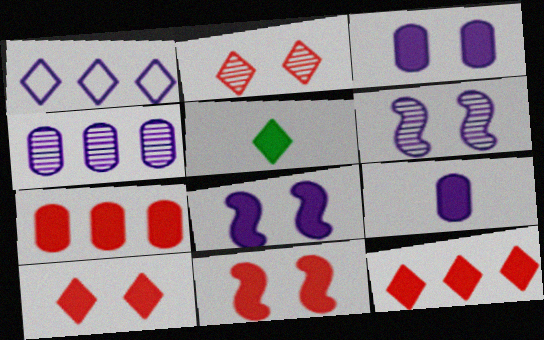[[1, 2, 5], 
[1, 6, 9], 
[5, 7, 8]]